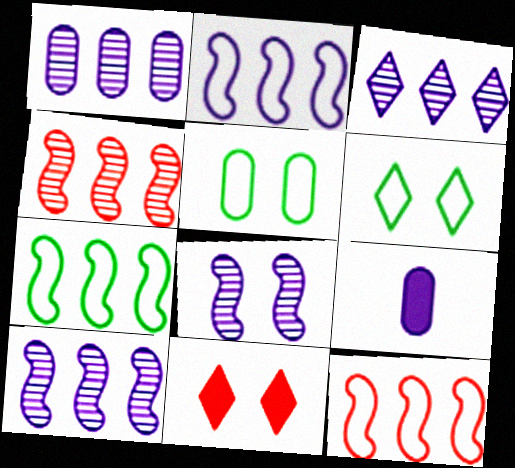[[1, 3, 10], 
[2, 7, 12], 
[4, 6, 9], 
[5, 8, 11]]